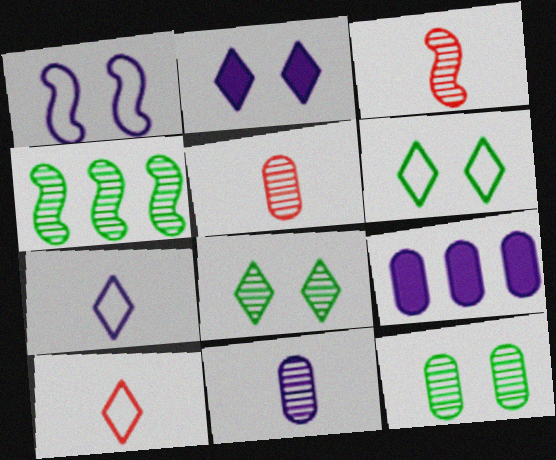[[3, 6, 9]]